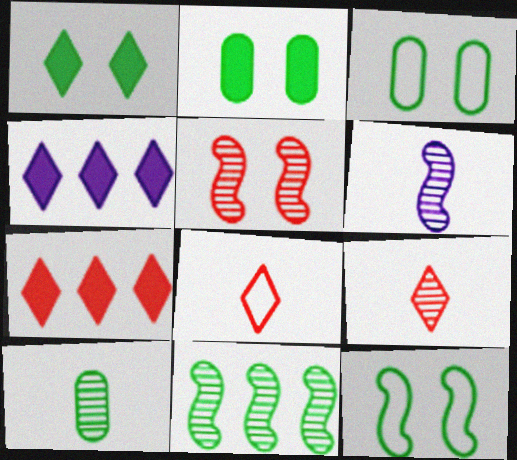[[3, 6, 7], 
[5, 6, 11], 
[6, 9, 10]]